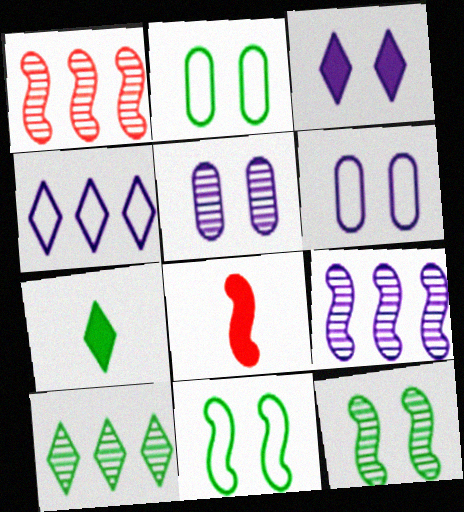[[1, 6, 7], 
[6, 8, 10], 
[8, 9, 11]]